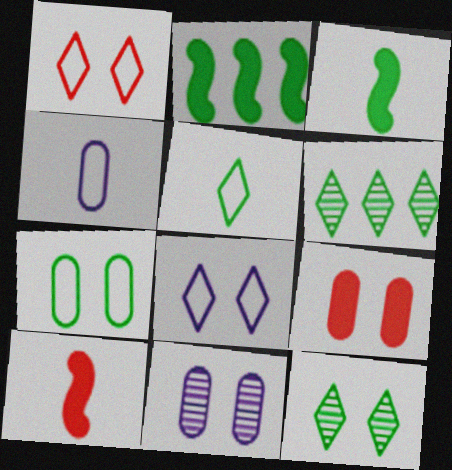[[3, 6, 7], 
[7, 9, 11]]